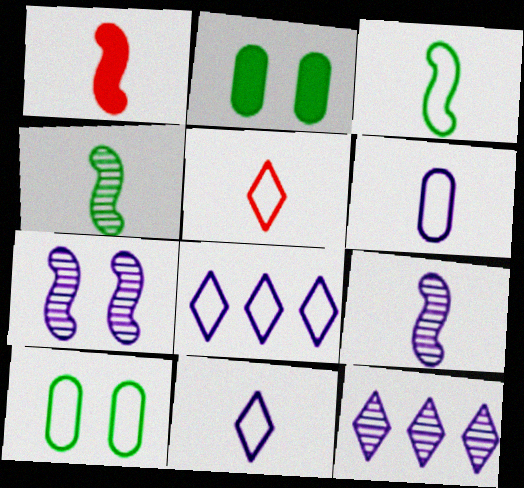[[1, 3, 9], 
[1, 10, 12], 
[3, 5, 6]]